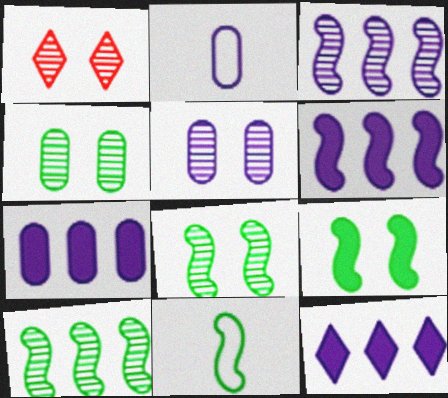[[1, 5, 8], 
[1, 7, 11], 
[2, 5, 7], 
[6, 7, 12], 
[9, 10, 11]]